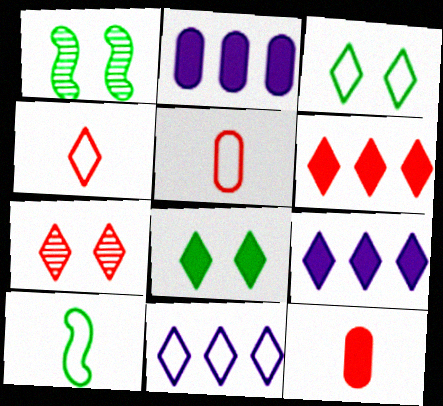[[1, 2, 4], 
[1, 5, 9], 
[1, 11, 12], 
[2, 7, 10], 
[3, 4, 11], 
[4, 6, 7]]